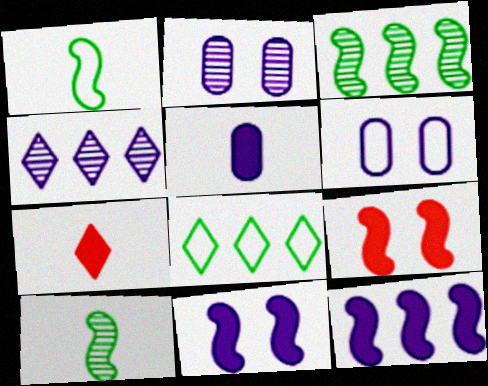[[3, 6, 7]]